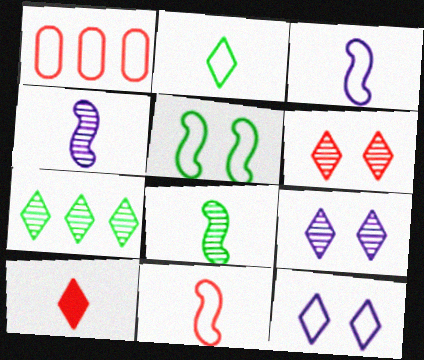[[7, 10, 12]]